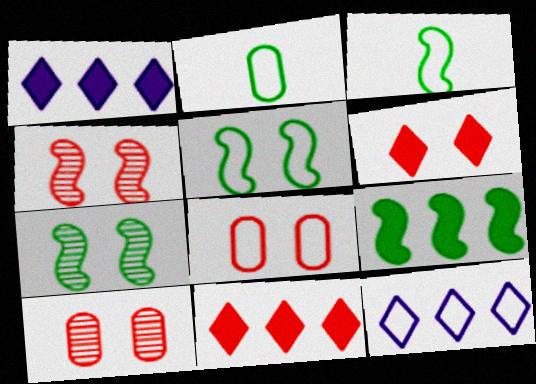[[1, 2, 4], 
[1, 3, 10], 
[3, 7, 9], 
[3, 8, 12], 
[4, 6, 8]]